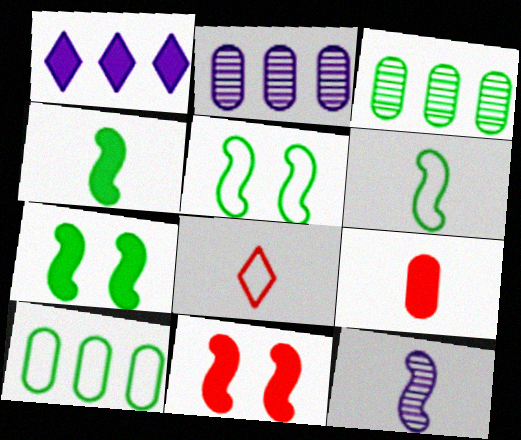[[1, 7, 9], 
[2, 7, 8]]